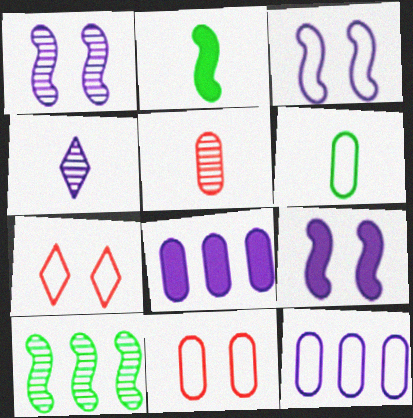[[1, 3, 9], 
[3, 4, 8], 
[4, 9, 12], 
[6, 11, 12]]